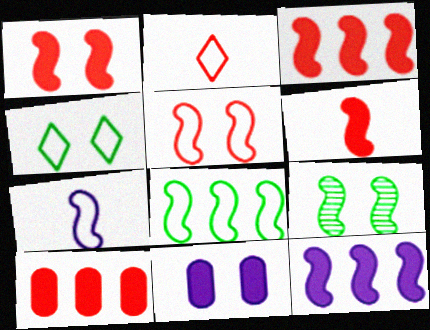[[1, 3, 6], 
[3, 7, 9], 
[5, 7, 8]]